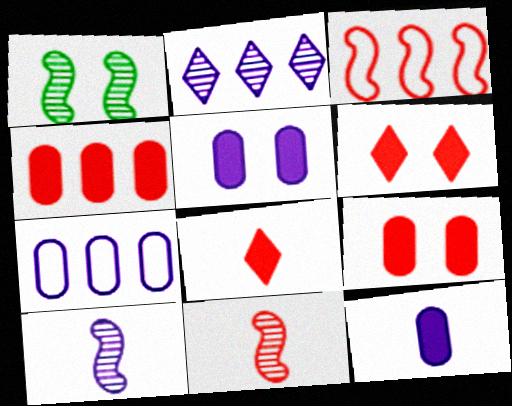[[1, 7, 8]]